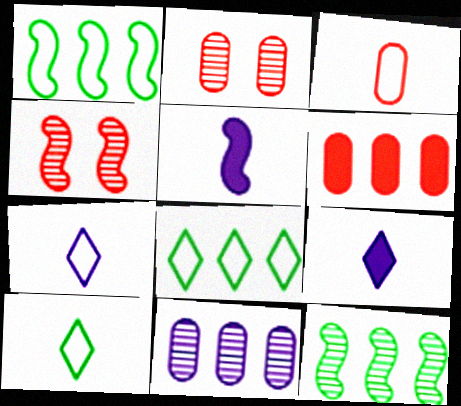[[1, 2, 9], 
[1, 4, 5], 
[2, 3, 6], 
[2, 5, 8]]